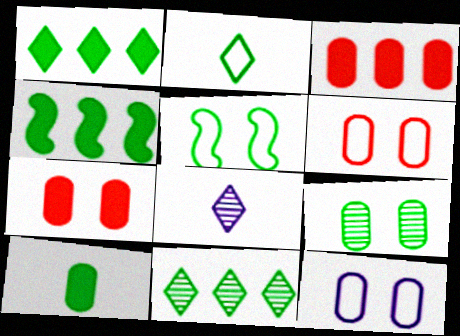[[2, 4, 9], 
[3, 5, 8], 
[4, 6, 8], 
[5, 10, 11], 
[7, 9, 12]]